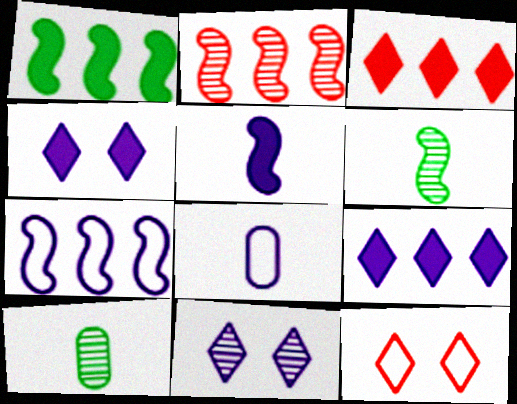[[1, 2, 7], 
[2, 10, 11]]